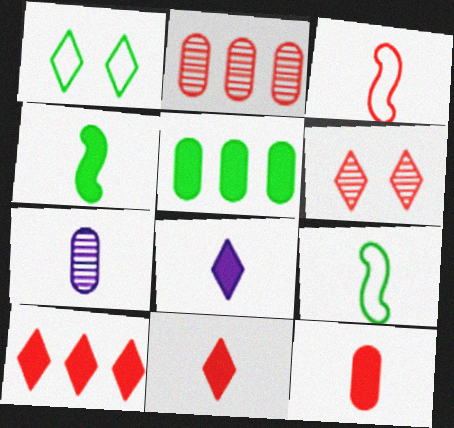[[4, 8, 12], 
[7, 9, 11]]